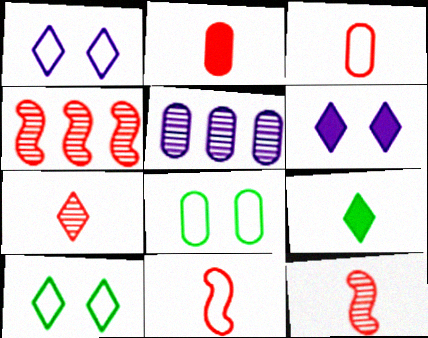[[2, 5, 8], 
[2, 7, 11]]